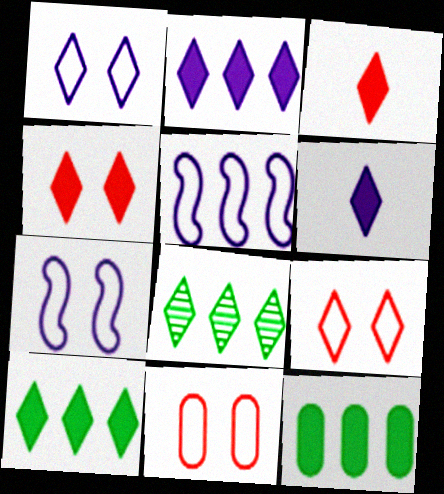[[1, 3, 8], 
[4, 6, 10], 
[6, 8, 9]]